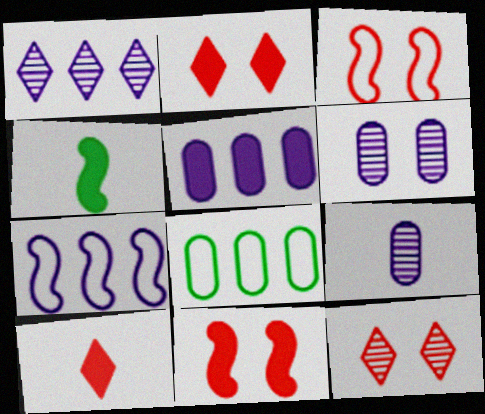[[1, 5, 7], 
[2, 4, 5]]